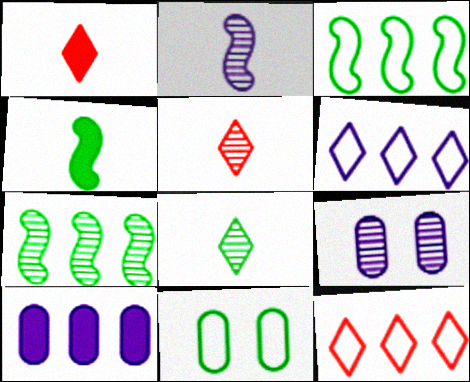[[1, 3, 9], 
[4, 9, 12], 
[5, 7, 9], 
[7, 10, 12]]